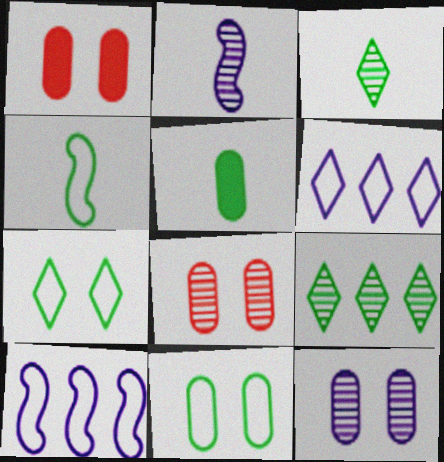[[1, 3, 10], 
[1, 11, 12], 
[2, 8, 9], 
[3, 4, 5]]